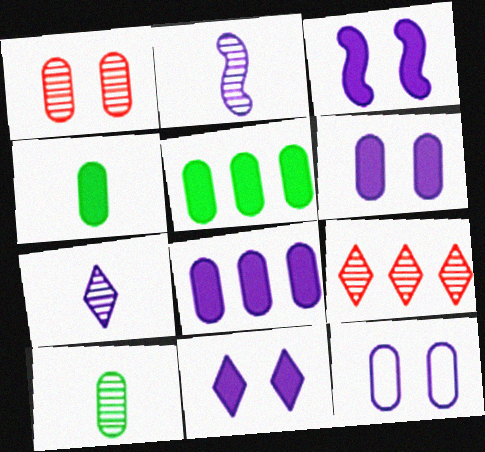[[3, 6, 11]]